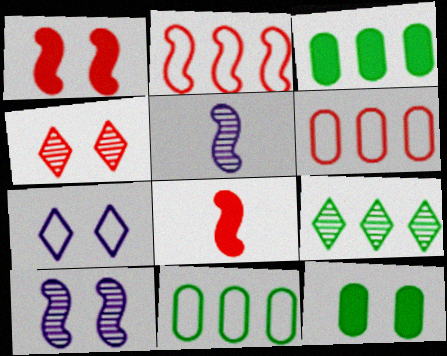[[4, 6, 8]]